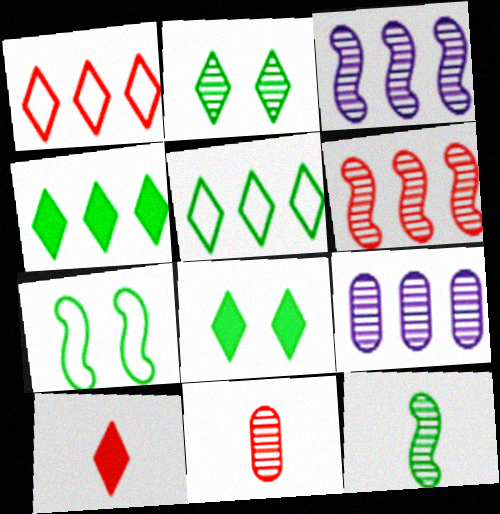[[2, 3, 11], 
[7, 9, 10]]